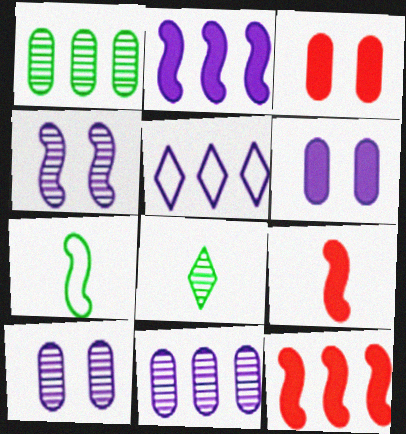[[1, 5, 12], 
[2, 5, 11], 
[4, 7, 12]]